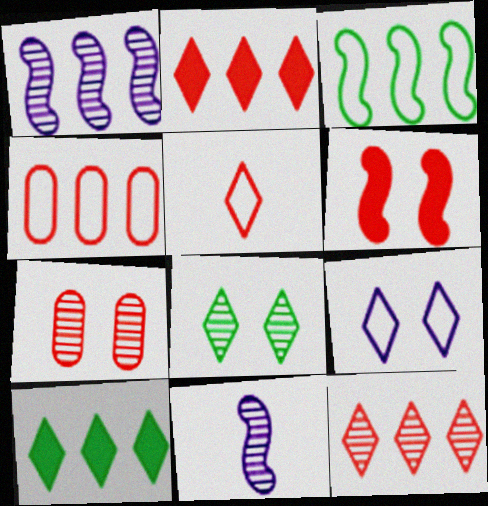[[1, 4, 10], 
[3, 6, 11]]